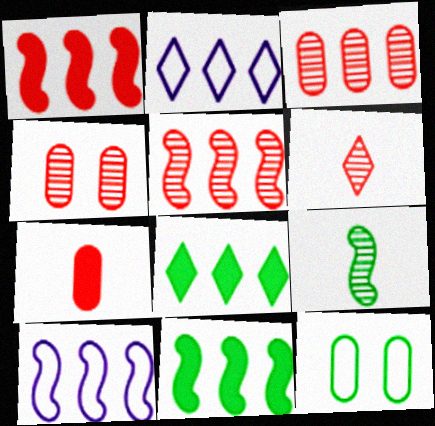[[2, 3, 11], 
[3, 8, 10], 
[4, 5, 6], 
[5, 10, 11], 
[8, 9, 12]]